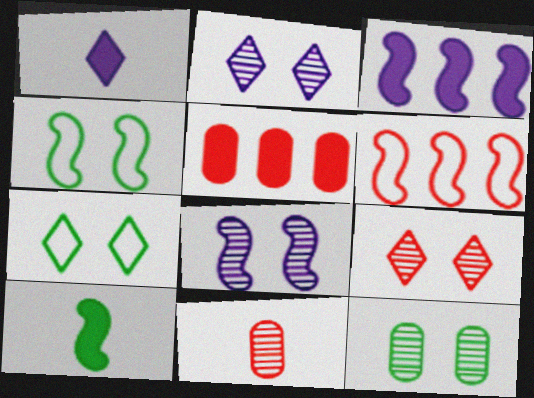[[1, 6, 12], 
[3, 7, 11], 
[6, 8, 10], 
[8, 9, 12]]